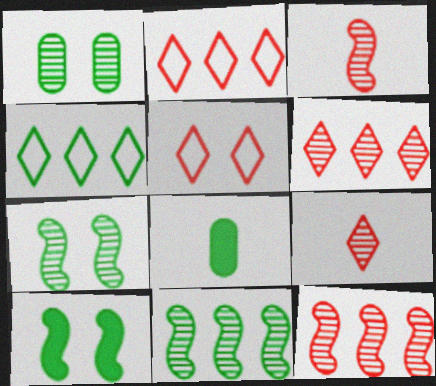[[4, 7, 8]]